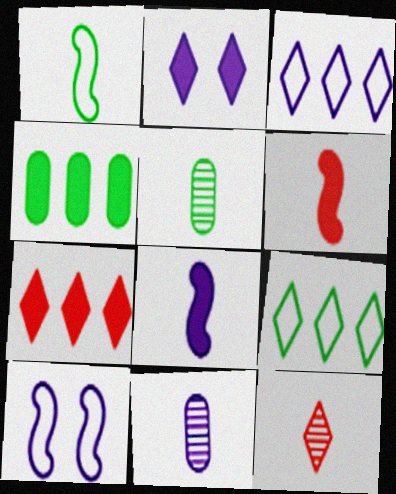[[2, 4, 6], 
[2, 9, 12], 
[4, 10, 12], 
[5, 7, 10]]